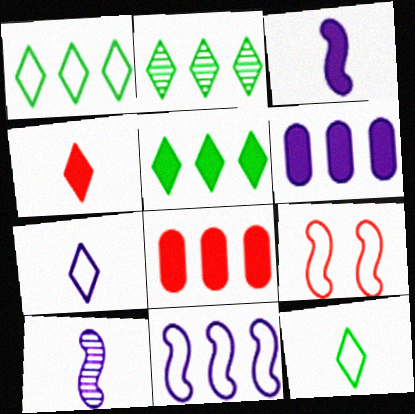[[1, 2, 5], 
[2, 8, 11]]